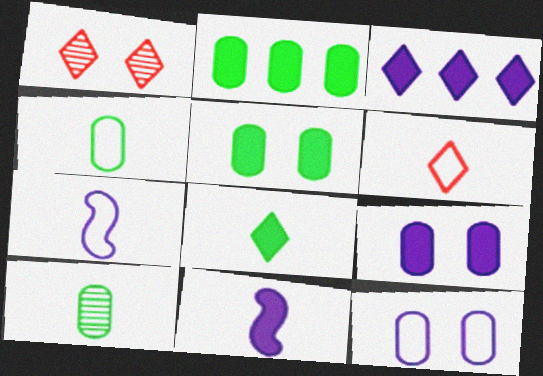[[1, 2, 7], 
[3, 9, 11], 
[4, 6, 7], 
[6, 10, 11]]